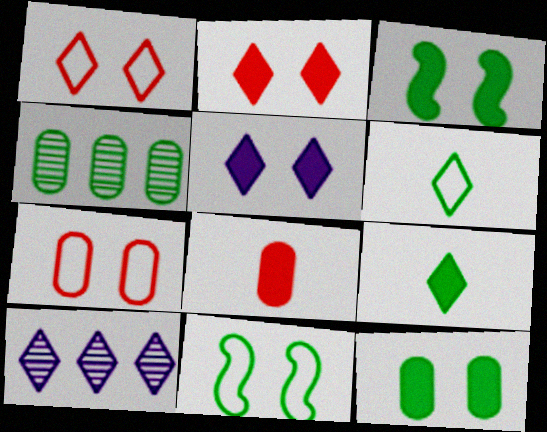[[1, 9, 10], 
[2, 6, 10], 
[3, 4, 6], 
[4, 9, 11], 
[8, 10, 11]]